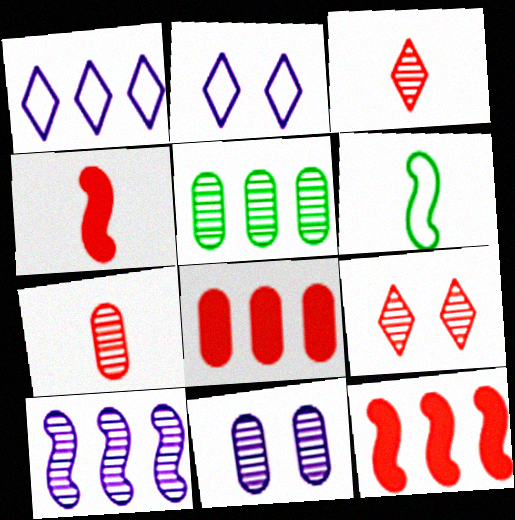[[1, 5, 12], 
[2, 4, 5], 
[5, 7, 11]]